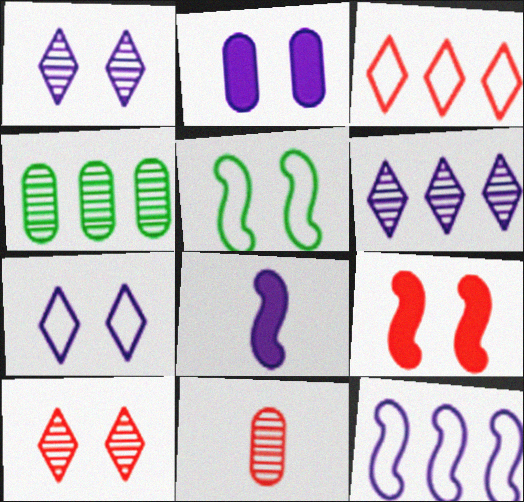[[2, 5, 10], 
[3, 9, 11]]